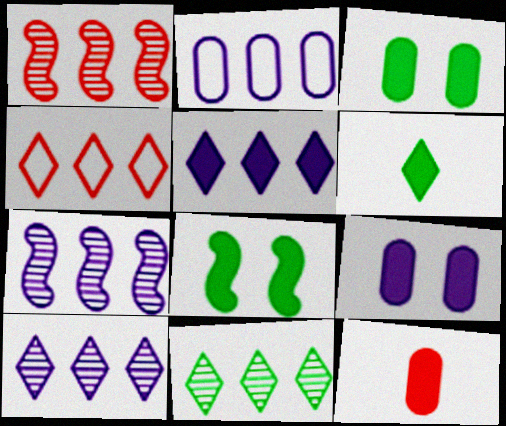[[2, 5, 7], 
[4, 5, 11], 
[5, 8, 12]]